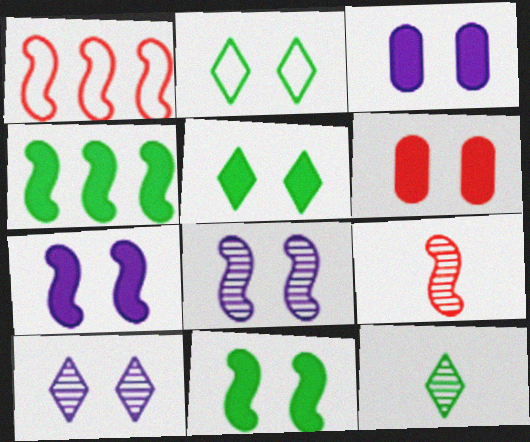[[1, 3, 12], 
[2, 6, 8], 
[5, 6, 7]]